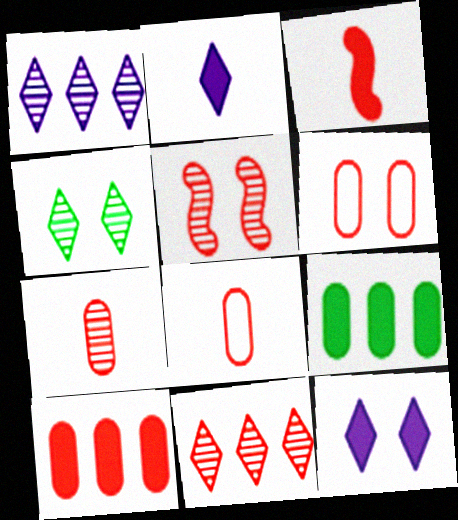[[3, 6, 11], 
[3, 9, 12], 
[5, 7, 11], 
[6, 7, 10]]